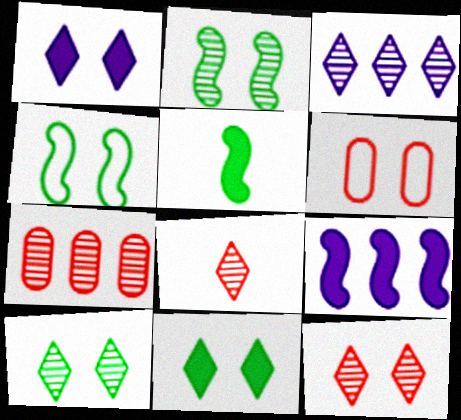[[1, 2, 6], 
[3, 5, 6], 
[3, 8, 10]]